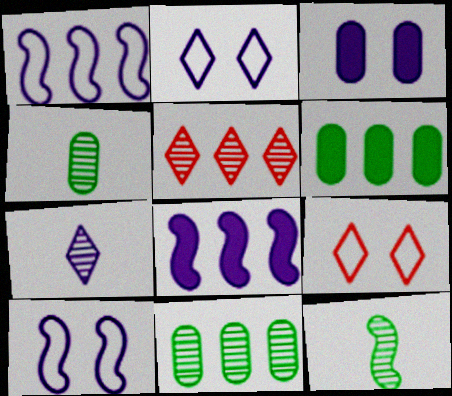[[1, 3, 7], 
[1, 5, 6], 
[4, 8, 9]]